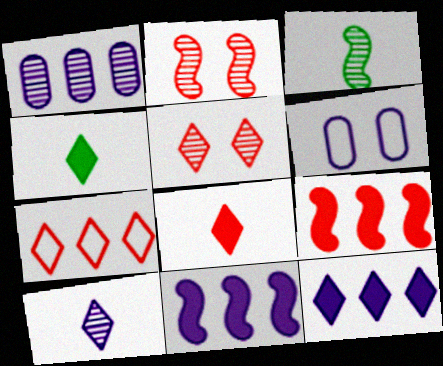[[1, 3, 5], 
[5, 7, 8], 
[6, 10, 11]]